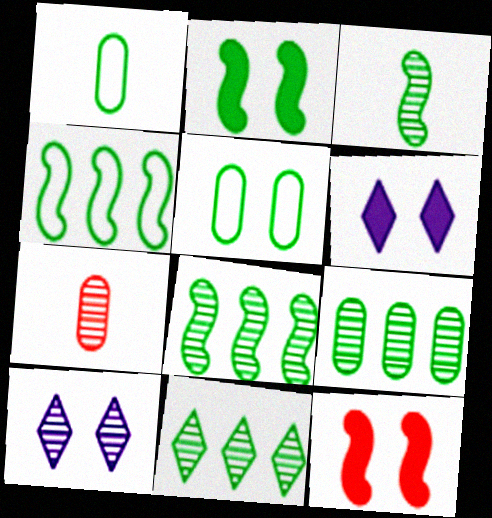[[1, 2, 11], 
[2, 3, 4], 
[4, 6, 7], 
[5, 10, 12], 
[7, 8, 10], 
[8, 9, 11]]